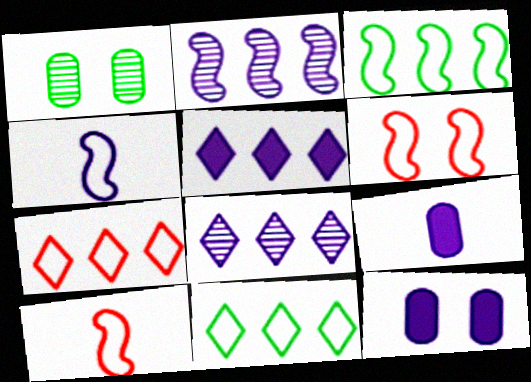[[1, 5, 10], 
[3, 4, 6], 
[4, 8, 12]]